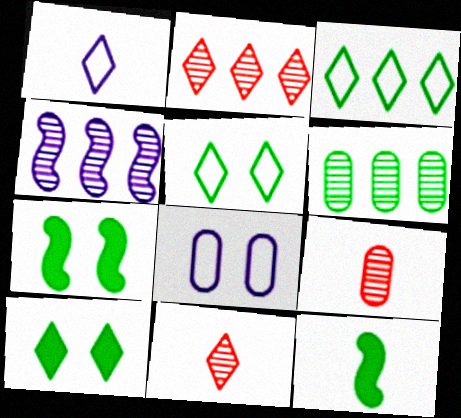[[1, 2, 10], 
[1, 9, 12], 
[2, 4, 6], 
[2, 8, 12], 
[5, 6, 12]]